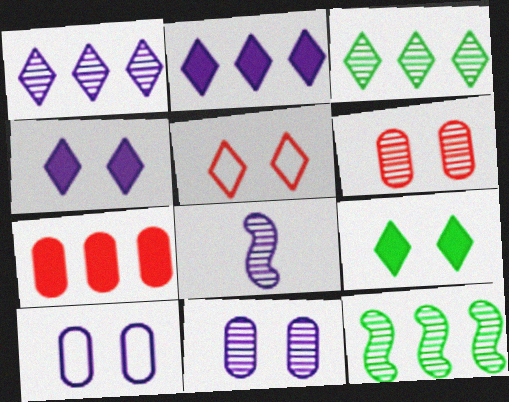[[1, 8, 11], 
[2, 8, 10], 
[3, 6, 8]]